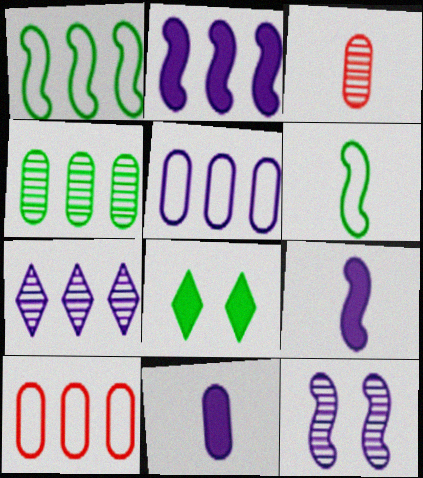[[2, 5, 7], 
[4, 6, 8]]